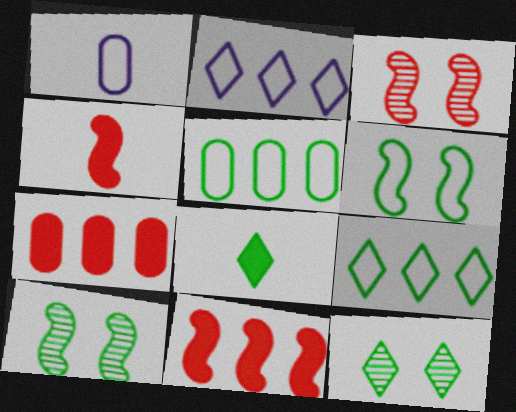[[1, 11, 12], 
[5, 8, 10], 
[8, 9, 12]]